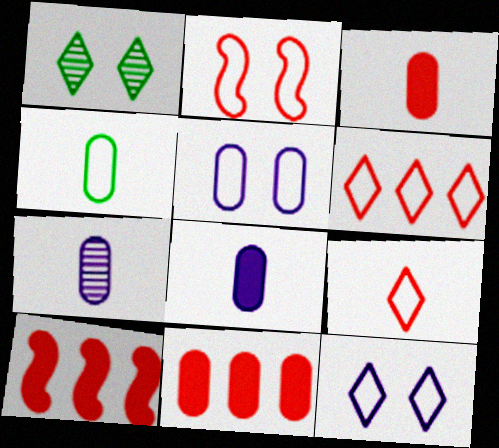[[3, 4, 7]]